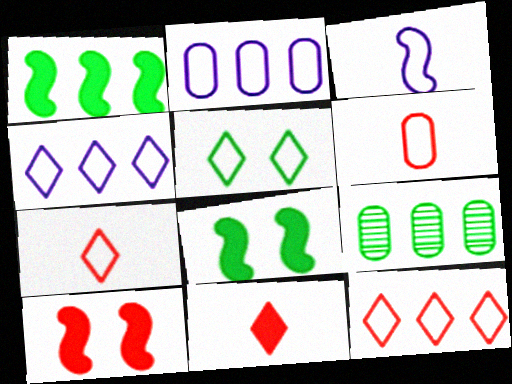[[4, 5, 7]]